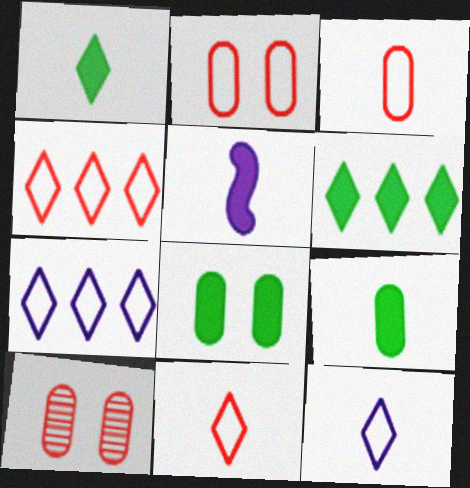[]